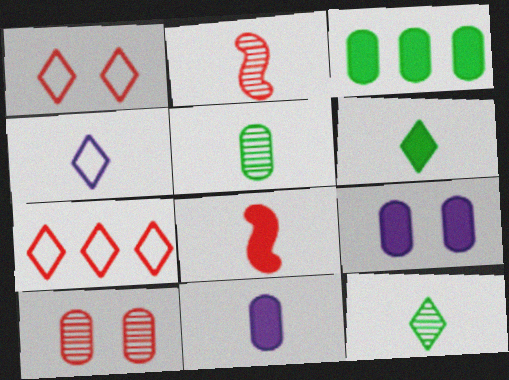[[4, 5, 8], 
[6, 8, 11], 
[7, 8, 10]]